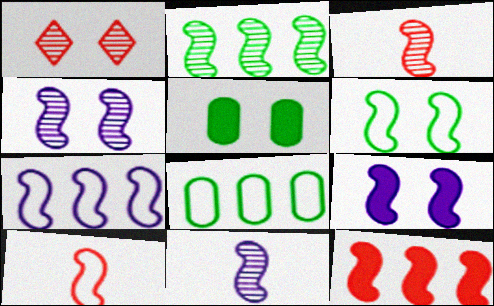[[2, 3, 4], 
[2, 7, 12], 
[2, 9, 10], 
[6, 7, 10], 
[6, 11, 12], 
[7, 9, 11]]